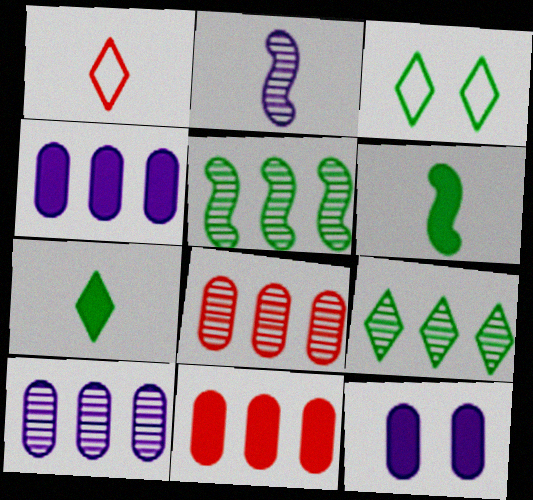[[1, 5, 12], 
[2, 3, 11], 
[3, 7, 9]]